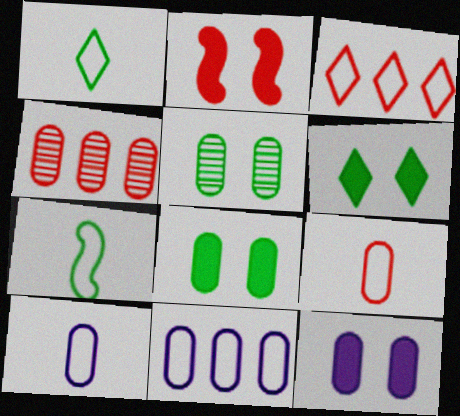[[2, 6, 12], 
[4, 8, 10]]